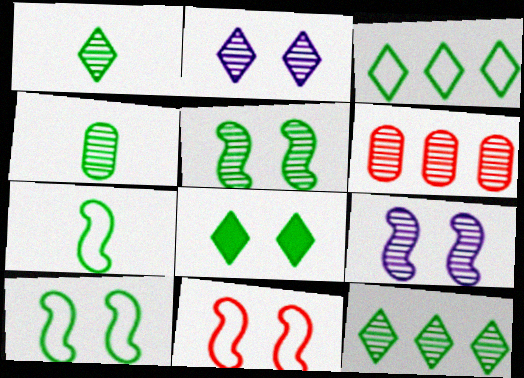[[1, 3, 8], 
[1, 6, 9], 
[4, 5, 12]]